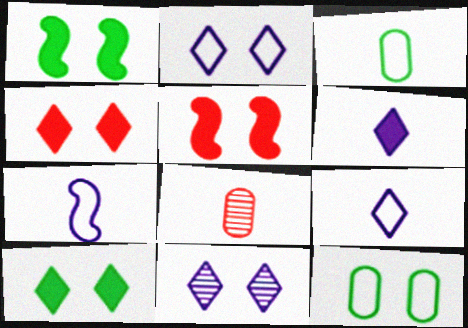[[5, 11, 12]]